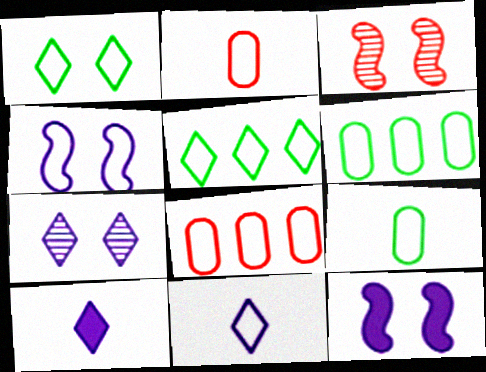[[2, 4, 5], 
[3, 6, 10]]